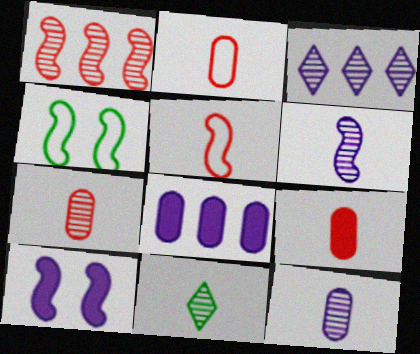[[2, 7, 9], 
[3, 4, 9], 
[6, 7, 11]]